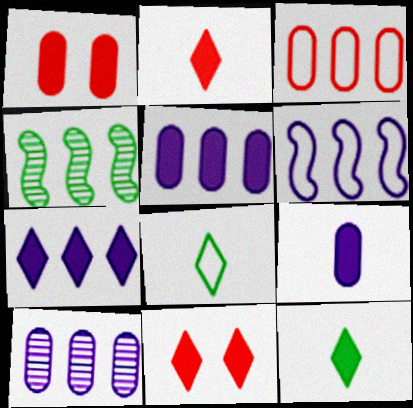[[3, 4, 7], 
[6, 7, 10], 
[7, 11, 12]]